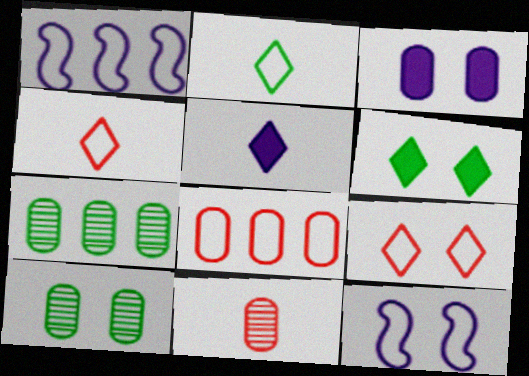[[1, 6, 11], 
[2, 8, 12]]